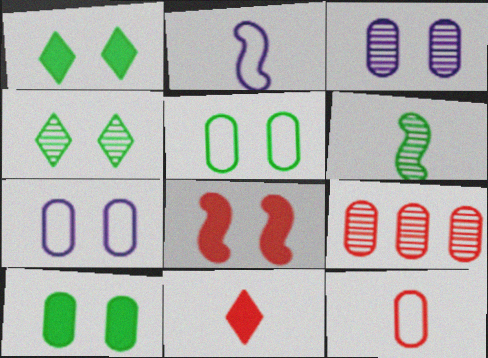[[1, 2, 9], 
[4, 7, 8]]